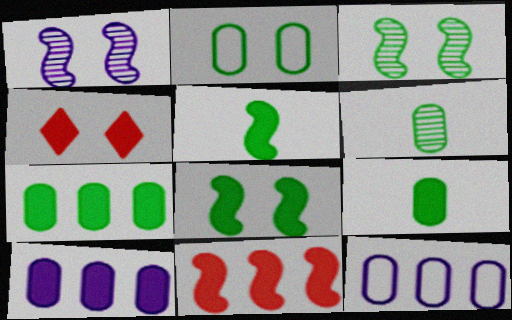[[1, 2, 4], 
[2, 6, 7], 
[4, 5, 10]]